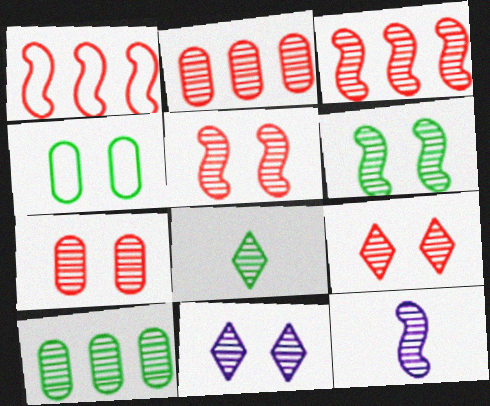[[3, 6, 12], 
[5, 7, 9], 
[6, 7, 11], 
[6, 8, 10], 
[9, 10, 12]]